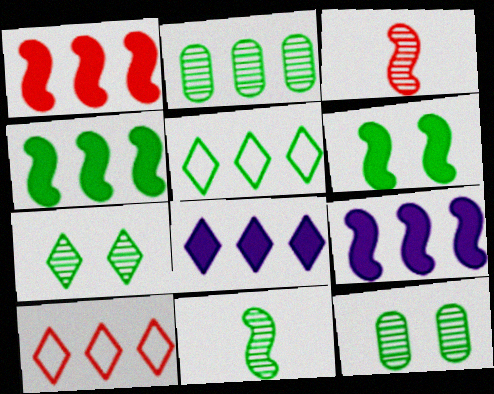[[1, 4, 9], 
[2, 4, 5], 
[2, 7, 11], 
[2, 9, 10]]